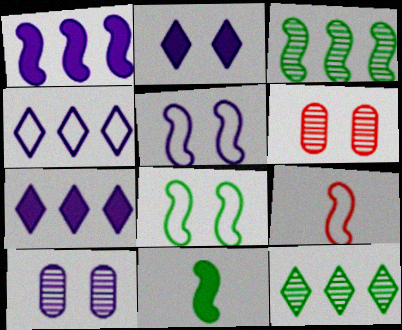[[2, 5, 10], 
[2, 6, 8], 
[3, 8, 11], 
[4, 6, 11]]